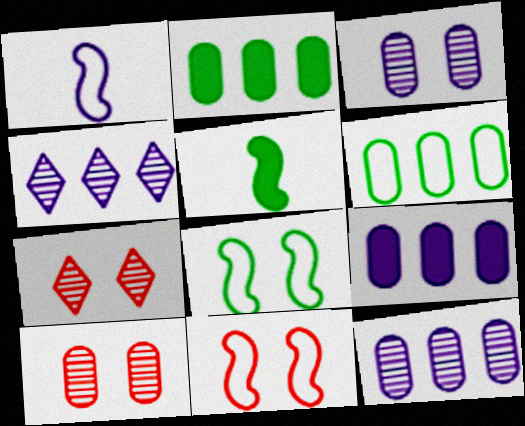[[1, 2, 7]]